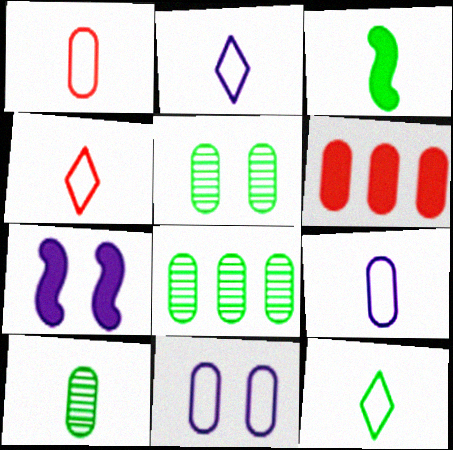[[2, 4, 12], 
[3, 10, 12], 
[4, 7, 8], 
[5, 6, 9], 
[5, 8, 10], 
[6, 10, 11]]